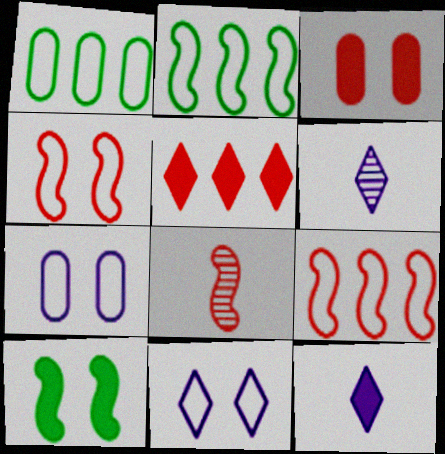[[2, 3, 6]]